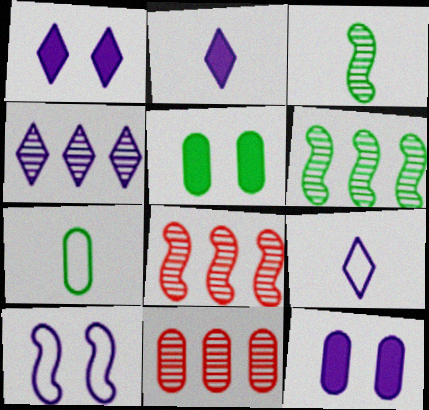[[1, 4, 9], 
[1, 7, 8], 
[4, 6, 11], 
[5, 8, 9], 
[7, 11, 12]]